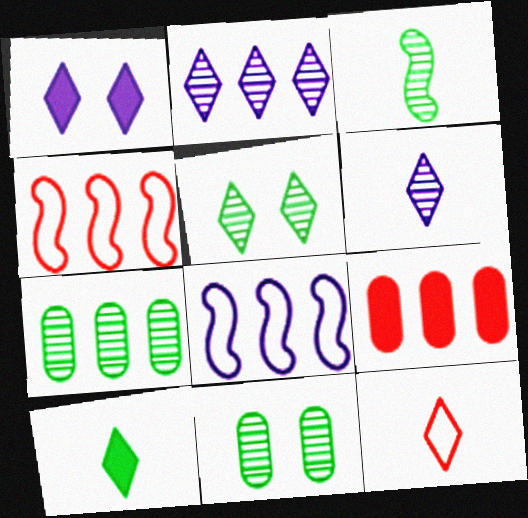[[3, 5, 7], 
[6, 10, 12]]